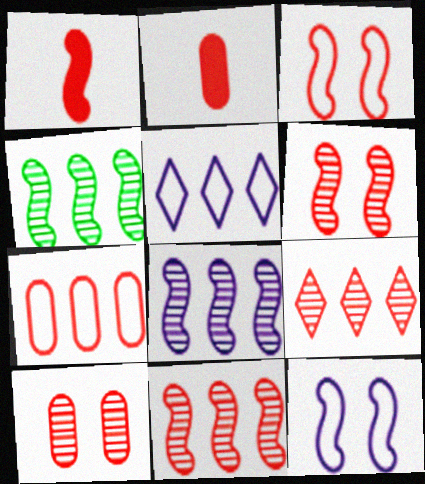[[1, 3, 11], 
[1, 4, 12], 
[2, 3, 9], 
[2, 7, 10], 
[4, 8, 11]]